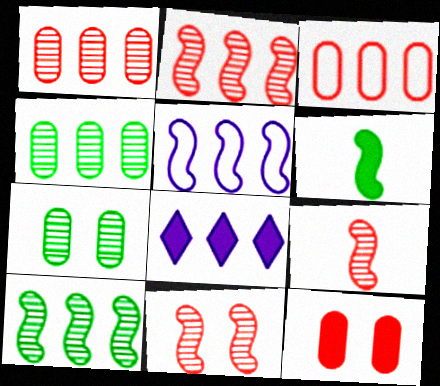[[2, 9, 11], 
[3, 8, 10], 
[5, 6, 11], 
[6, 8, 12]]